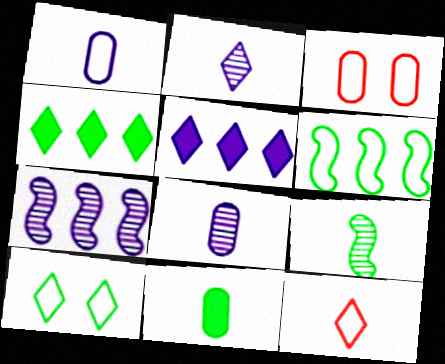[[3, 5, 9]]